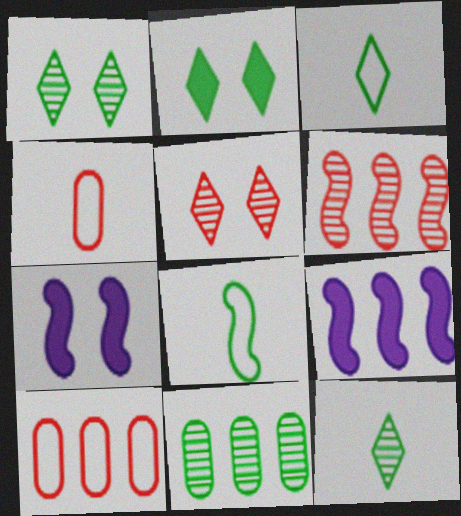[[1, 4, 9], 
[2, 8, 11], 
[6, 7, 8], 
[7, 10, 12]]